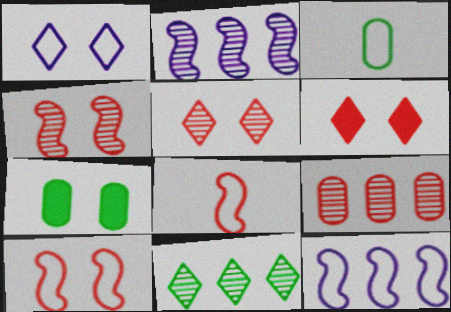[[1, 4, 7], 
[2, 3, 6], 
[2, 9, 11], 
[6, 8, 9]]